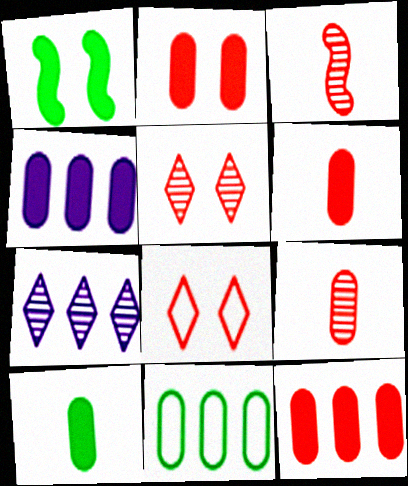[[2, 4, 10], 
[2, 6, 12], 
[3, 8, 12]]